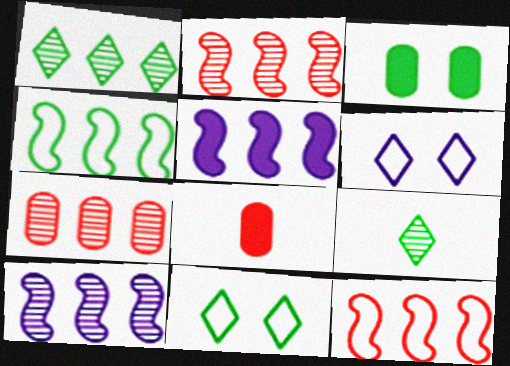[[1, 7, 10], 
[2, 4, 5], 
[3, 4, 9], 
[8, 10, 11]]